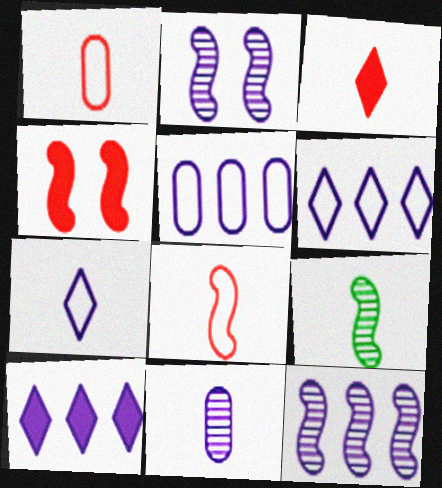[[5, 10, 12]]